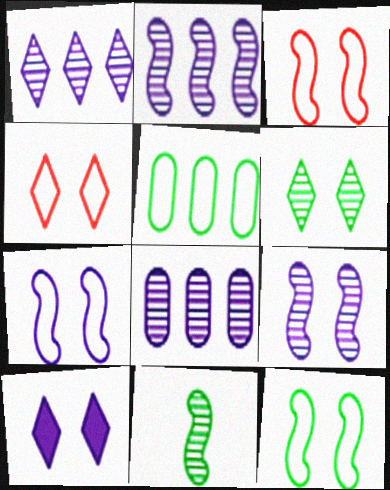[[1, 2, 8], 
[3, 7, 12], 
[4, 6, 10]]